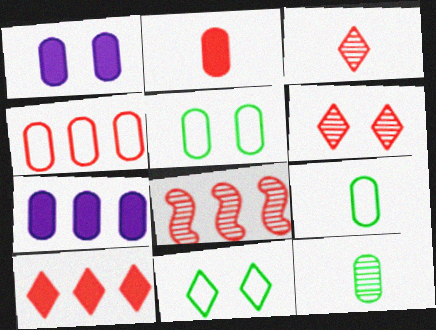[[1, 4, 12], 
[4, 8, 10]]